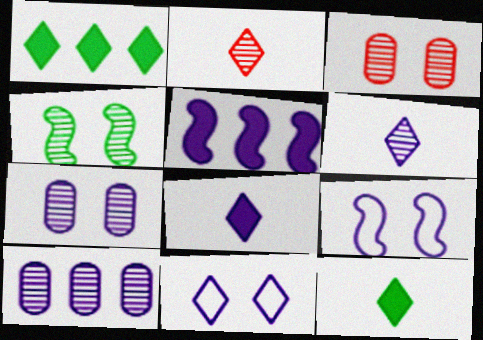[[1, 2, 11], 
[2, 4, 10], 
[8, 9, 10]]